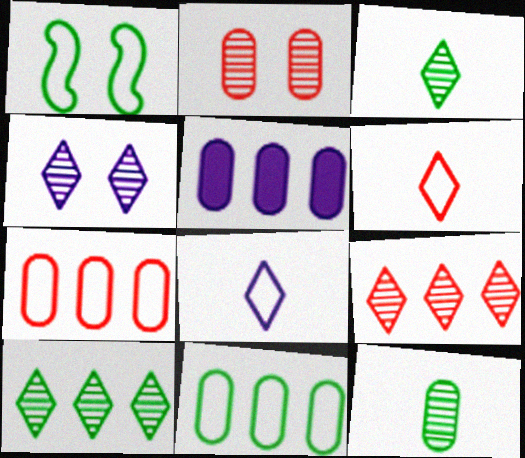[[1, 7, 8], 
[3, 4, 9]]